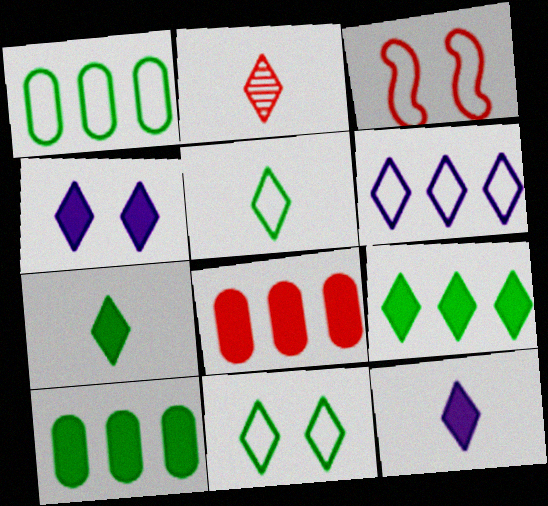[[2, 3, 8], 
[2, 5, 12]]